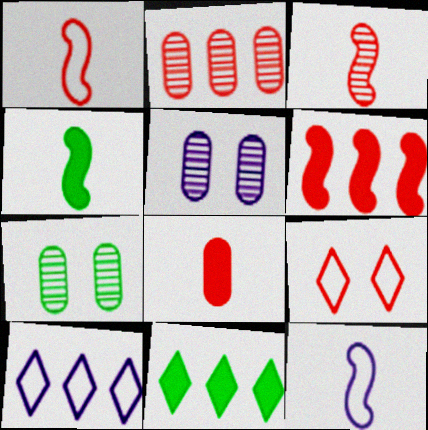[[1, 5, 11], 
[3, 4, 12]]